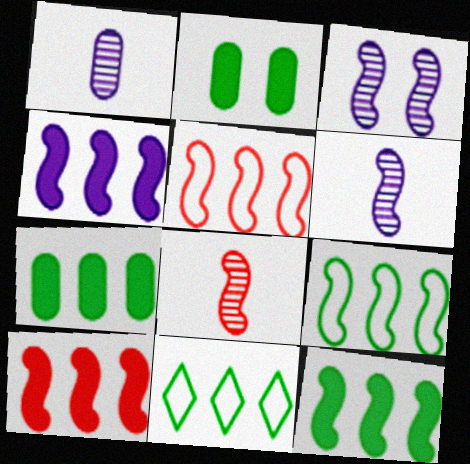[[4, 10, 12]]